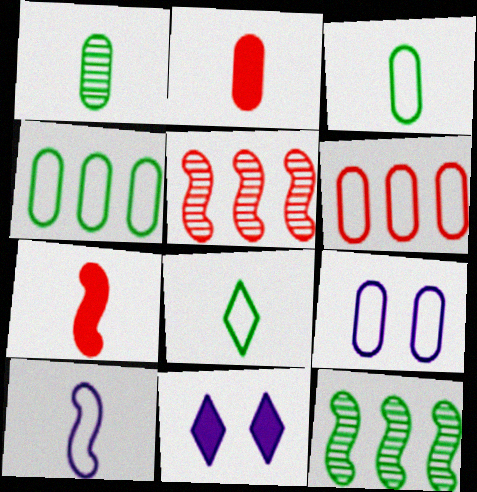[[3, 5, 11], 
[3, 6, 9]]